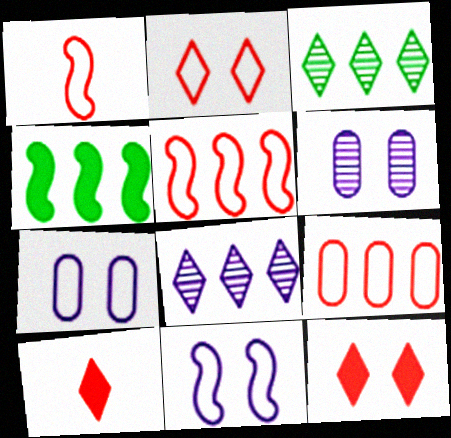[[1, 2, 9], 
[4, 8, 9]]